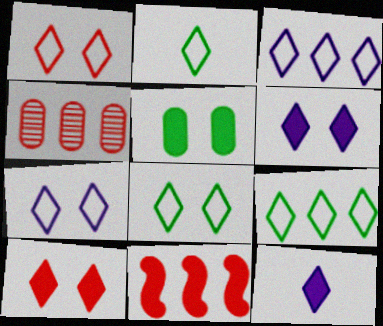[[1, 2, 3], 
[1, 7, 8], 
[2, 8, 9], 
[5, 11, 12]]